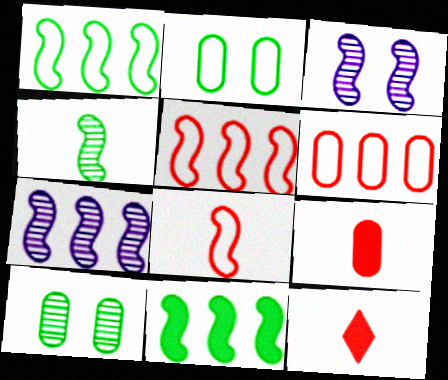[[2, 7, 12], 
[3, 8, 11], 
[5, 7, 11]]